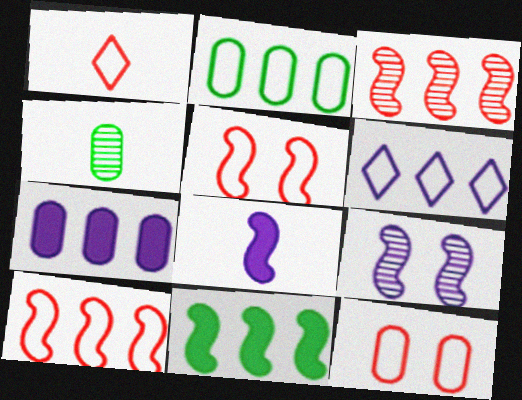[[1, 4, 8], 
[1, 10, 12], 
[2, 6, 10], 
[4, 7, 12]]